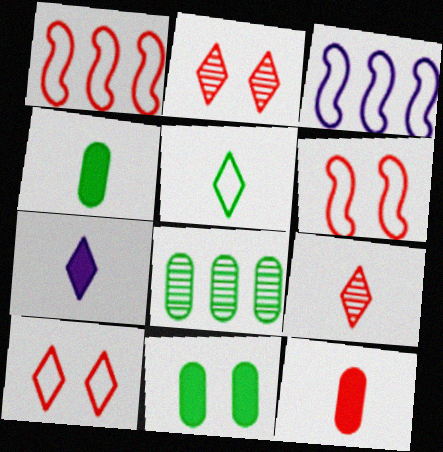[[1, 2, 12], 
[2, 3, 4], 
[3, 9, 11], 
[5, 7, 9], 
[6, 7, 8]]